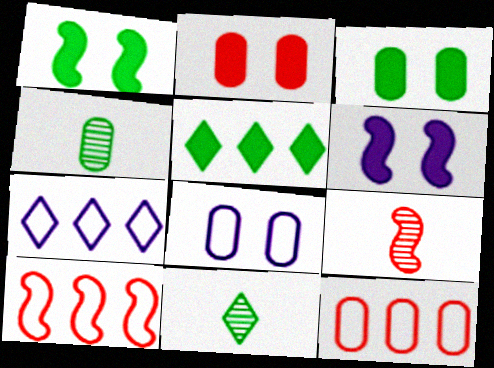[[3, 7, 9], 
[5, 8, 9], 
[6, 11, 12]]